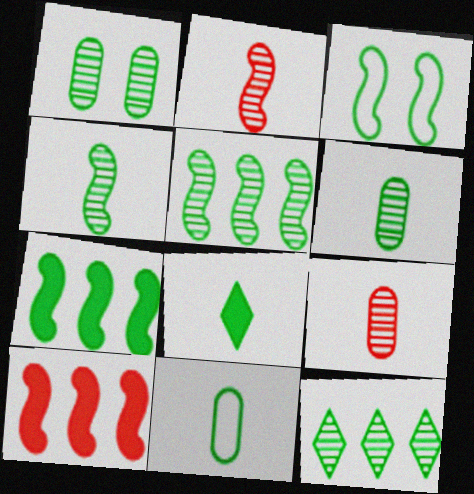[[1, 4, 12], 
[3, 4, 7], 
[4, 8, 11]]